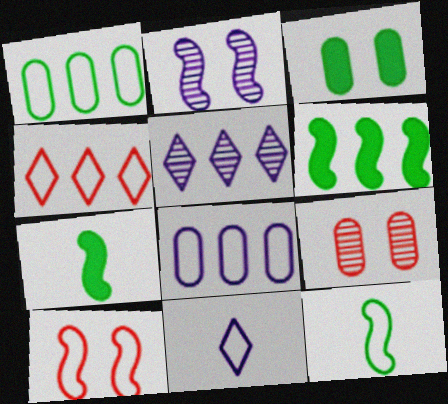[[1, 10, 11], 
[6, 9, 11]]